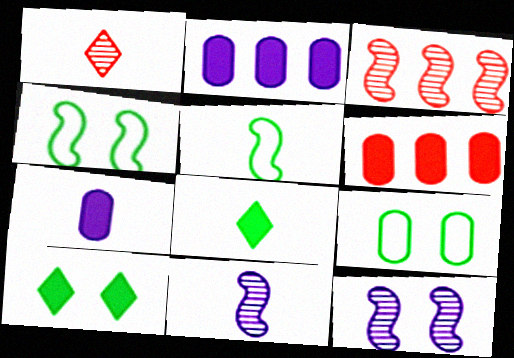[[1, 2, 4], 
[1, 5, 7]]